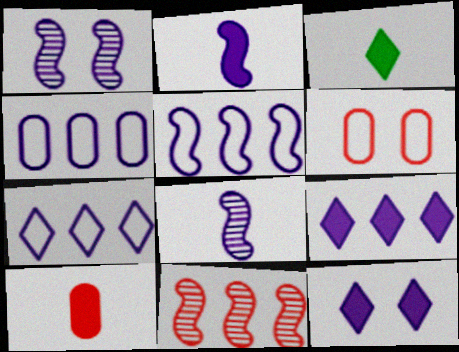[[1, 2, 5], 
[2, 3, 10], 
[4, 5, 7], 
[4, 8, 12]]